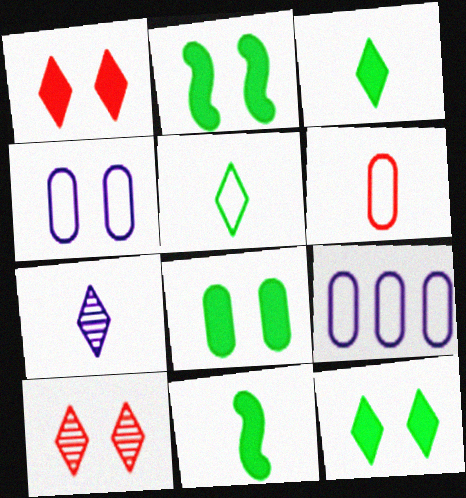[[2, 4, 10], 
[2, 8, 12], 
[6, 7, 11], 
[9, 10, 11]]